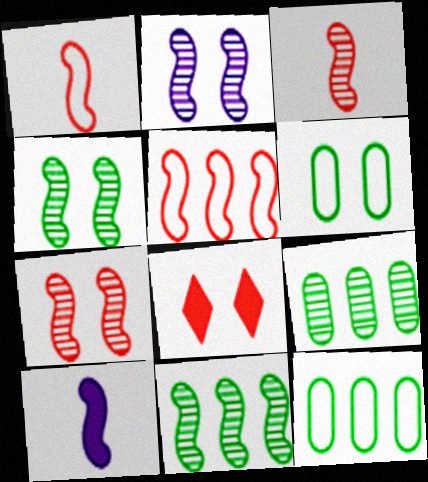[[2, 3, 11], 
[2, 4, 7], 
[2, 6, 8], 
[4, 5, 10]]